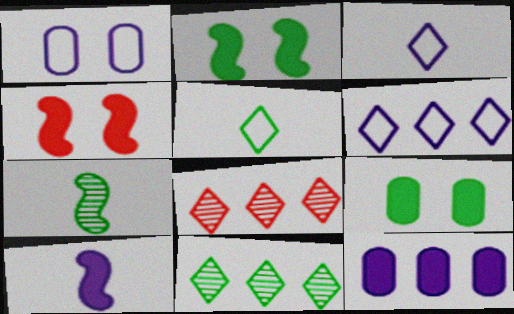[]